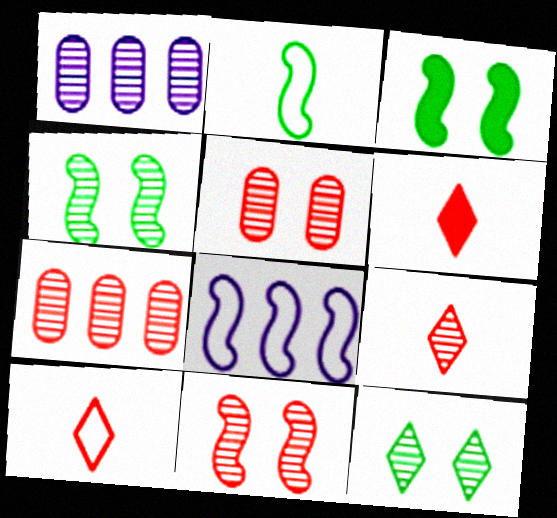[[1, 3, 10], 
[1, 4, 9], 
[6, 9, 10], 
[7, 9, 11]]